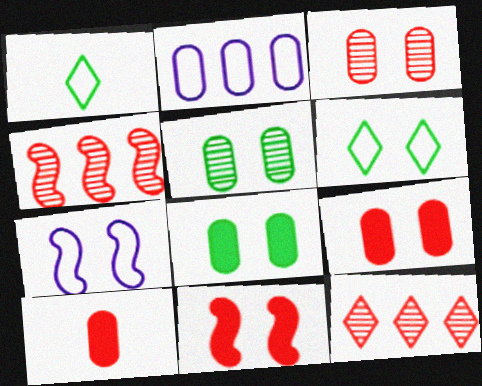[[2, 5, 10]]